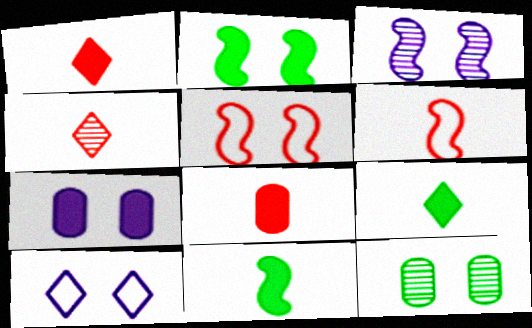[[2, 3, 5], 
[3, 7, 10], 
[4, 6, 8]]